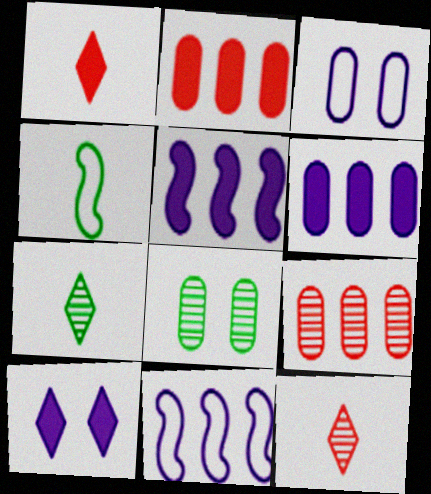[[1, 8, 11], 
[4, 9, 10]]